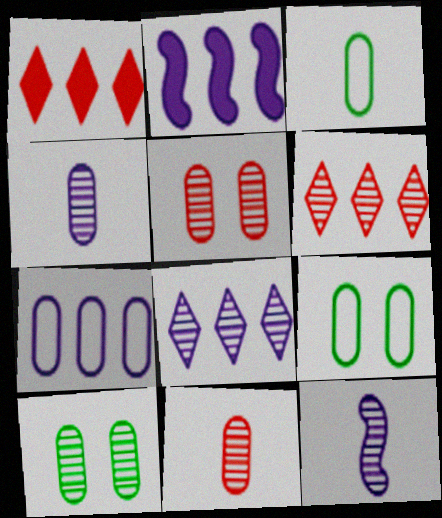[[1, 9, 12], 
[2, 7, 8], 
[6, 10, 12]]